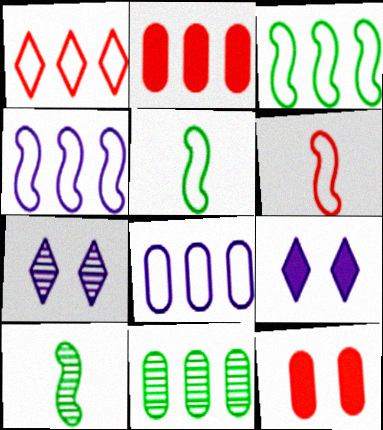[[1, 3, 8], 
[2, 5, 7], 
[2, 8, 11], 
[6, 9, 11]]